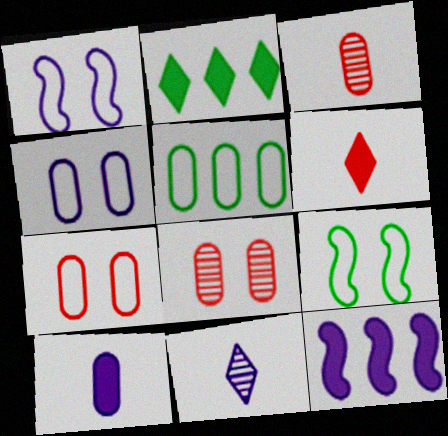[[1, 2, 3], 
[4, 11, 12], 
[5, 8, 10]]